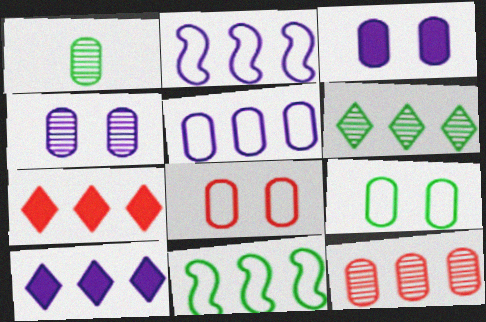[[1, 4, 12], 
[10, 11, 12]]